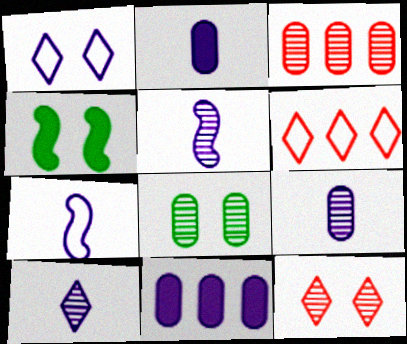[[1, 5, 11], 
[2, 7, 10], 
[3, 8, 9], 
[4, 6, 9], 
[5, 9, 10]]